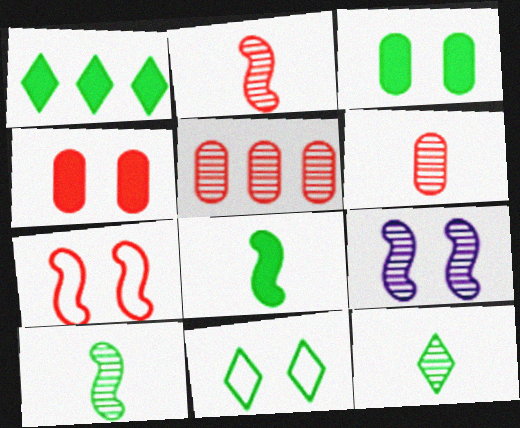[[1, 3, 8], 
[1, 11, 12], 
[4, 9, 11], 
[5, 9, 12]]